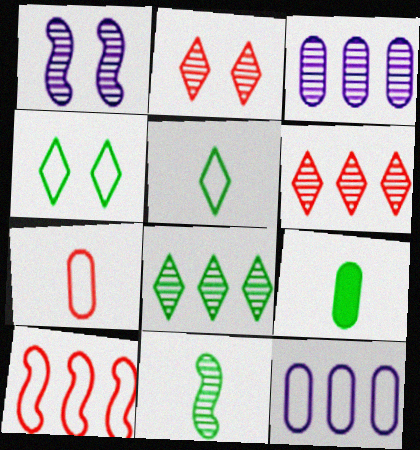[[2, 3, 11], 
[5, 9, 11]]